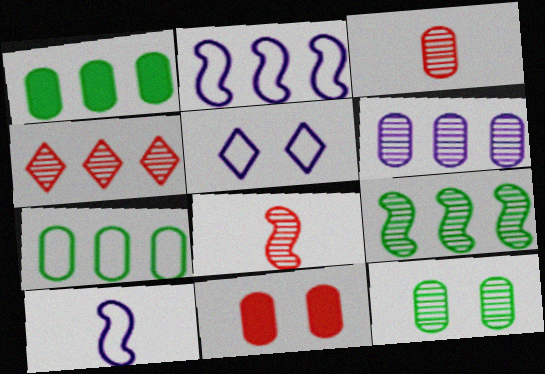[[1, 2, 4], 
[1, 5, 8], 
[3, 6, 12], 
[4, 6, 9]]